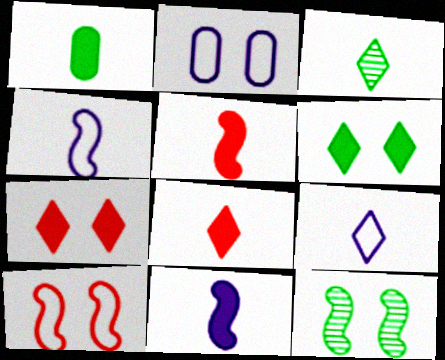[[1, 8, 11], 
[2, 7, 12], 
[3, 8, 9]]